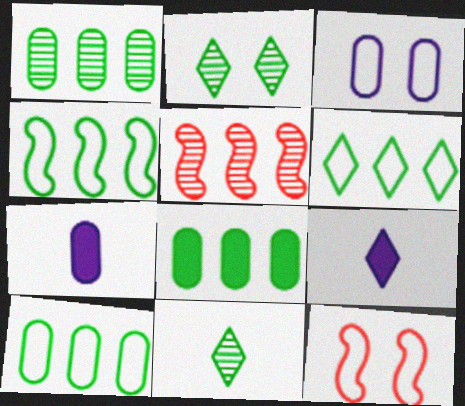[[1, 8, 10], 
[1, 9, 12], 
[4, 6, 10]]